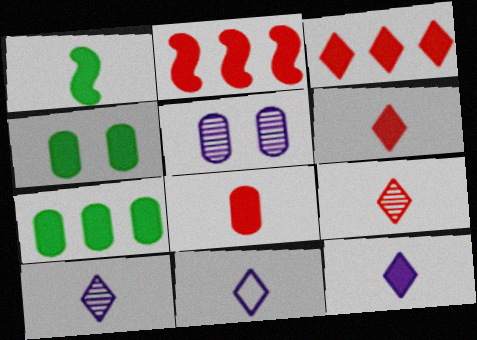[[1, 8, 12], 
[2, 4, 12], 
[10, 11, 12]]